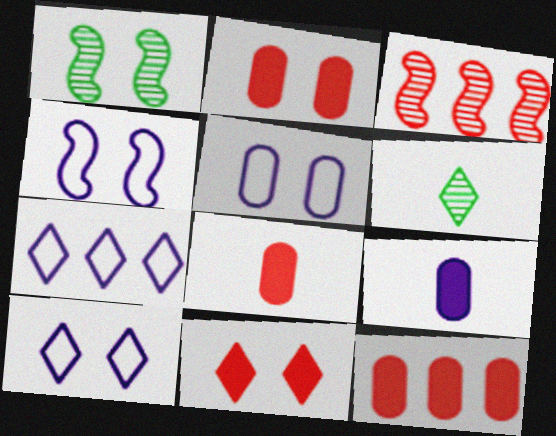[[1, 2, 10], 
[1, 5, 11], 
[1, 7, 8], 
[2, 8, 12], 
[4, 5, 10], 
[4, 6, 12], 
[6, 7, 11]]